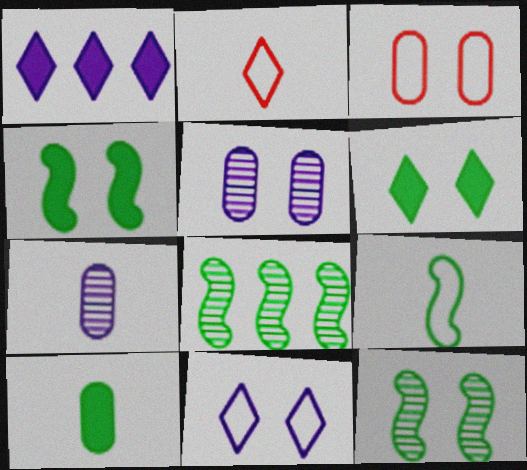[[4, 8, 9]]